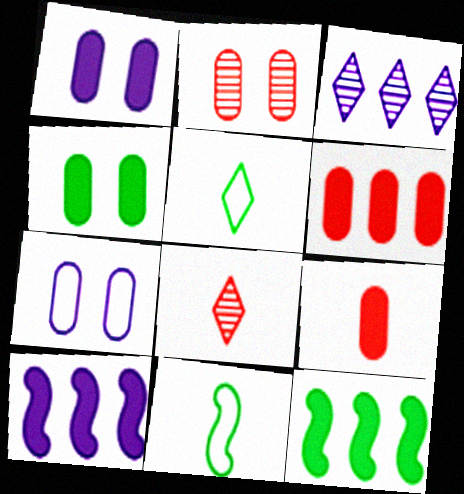[[2, 4, 7], 
[2, 5, 10], 
[7, 8, 12]]